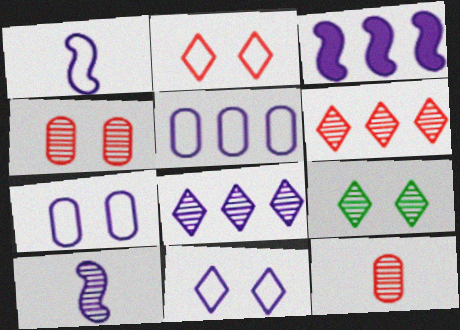[[1, 5, 11], 
[3, 5, 8]]